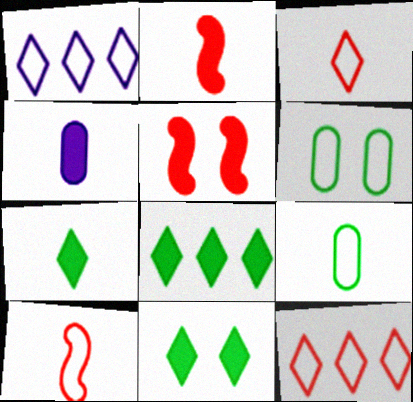[[1, 6, 10], 
[2, 4, 7], 
[4, 5, 8], 
[7, 8, 11]]